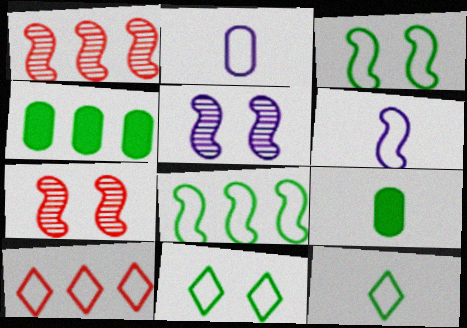[[2, 3, 10], 
[5, 9, 10]]